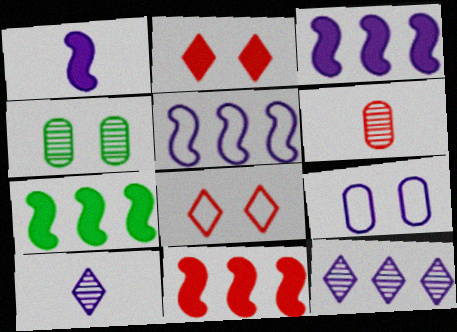[[1, 9, 12], 
[3, 7, 11], 
[3, 9, 10], 
[6, 8, 11]]